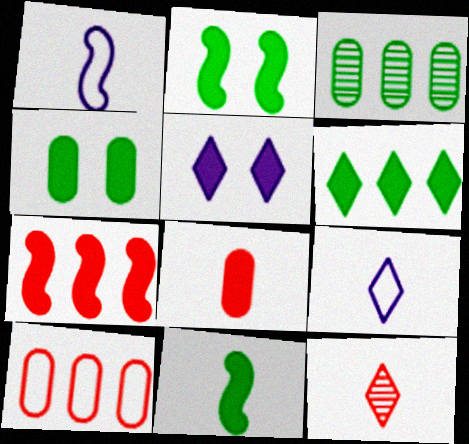[[4, 6, 11]]